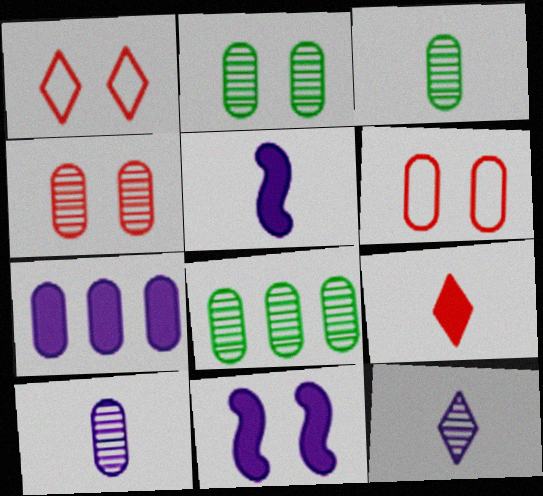[[1, 2, 11], 
[1, 5, 8], 
[2, 3, 8], 
[3, 6, 7], 
[4, 8, 10]]